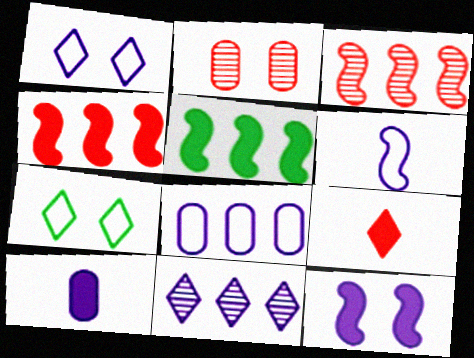[[1, 6, 8], 
[2, 7, 12], 
[3, 7, 10], 
[7, 9, 11]]